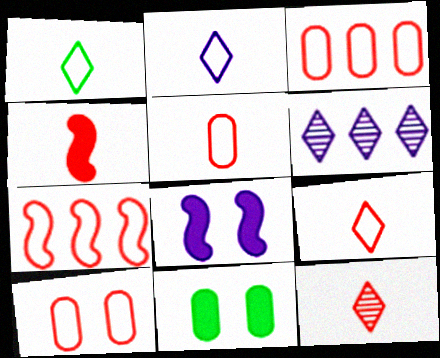[[1, 2, 9], 
[3, 5, 10], 
[4, 5, 12], 
[7, 9, 10]]